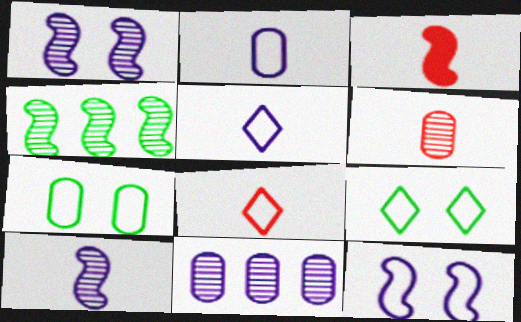[[3, 4, 12], 
[3, 6, 8], 
[3, 9, 11]]